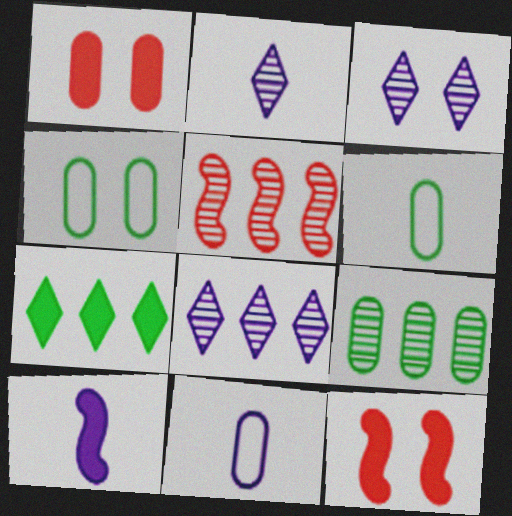[[1, 7, 10], 
[1, 9, 11], 
[2, 3, 8], 
[2, 10, 11], 
[3, 4, 12], 
[5, 8, 9], 
[6, 8, 12]]